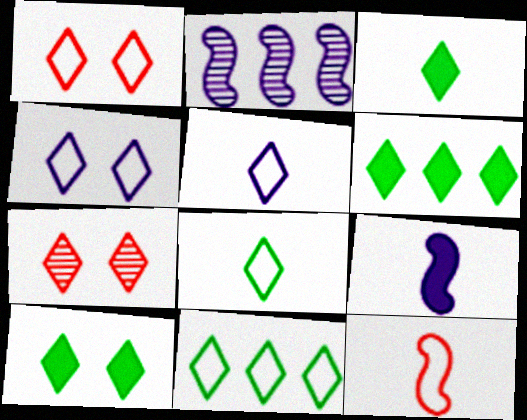[[1, 5, 11], 
[3, 6, 10], 
[4, 7, 10], 
[5, 6, 7]]